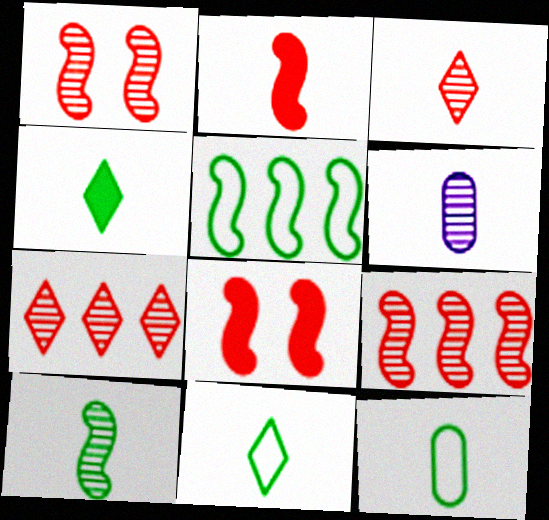[[2, 6, 11], 
[3, 6, 10], 
[4, 10, 12]]